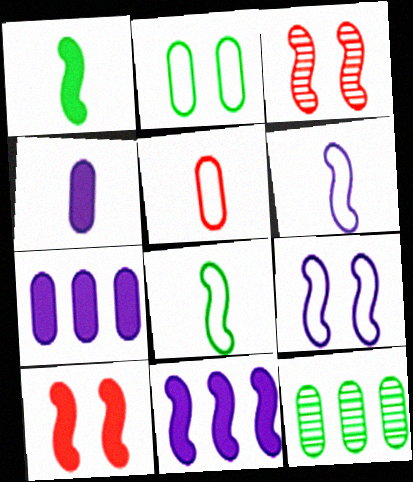[[1, 10, 11], 
[3, 8, 11]]